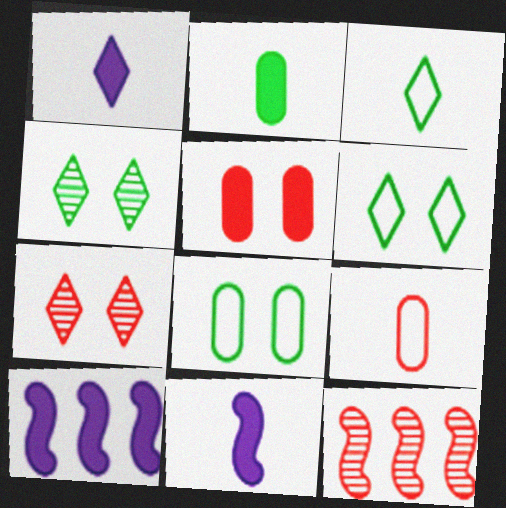[[1, 8, 12], 
[4, 9, 10]]